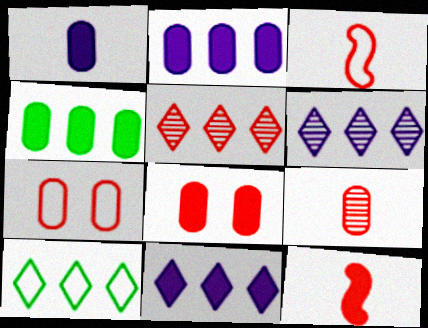[[1, 4, 8], 
[3, 5, 8], 
[5, 7, 12], 
[5, 10, 11]]